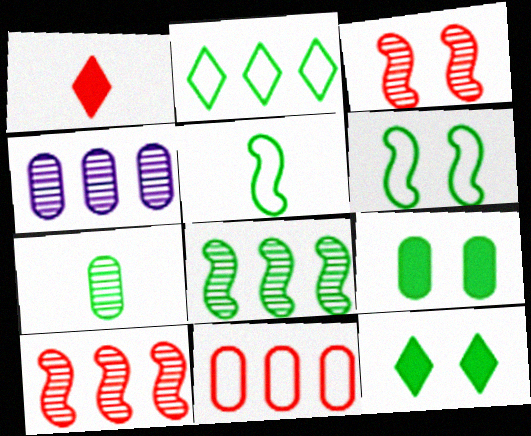[[1, 3, 11], 
[1, 4, 6]]